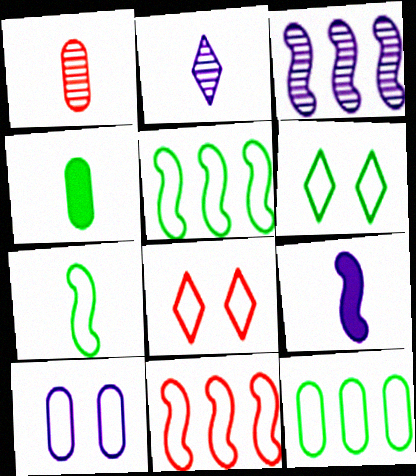[[3, 4, 8], 
[6, 7, 12]]